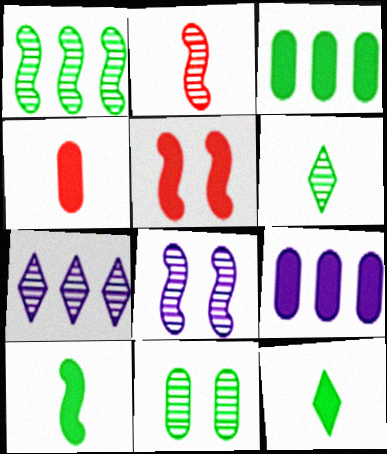[[1, 2, 8], 
[1, 6, 11], 
[2, 7, 11], 
[5, 9, 12]]